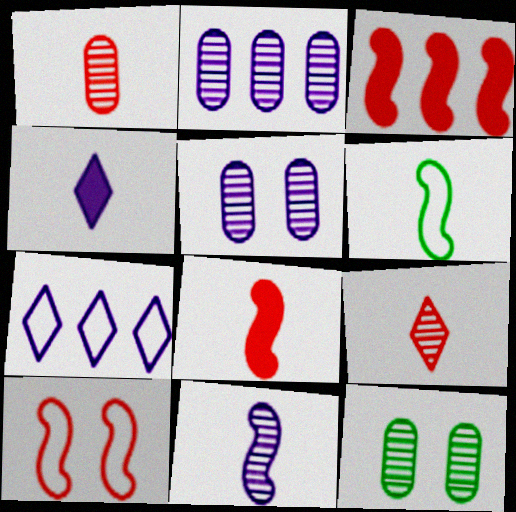[[1, 2, 12], 
[1, 4, 6], 
[6, 8, 11], 
[7, 8, 12]]